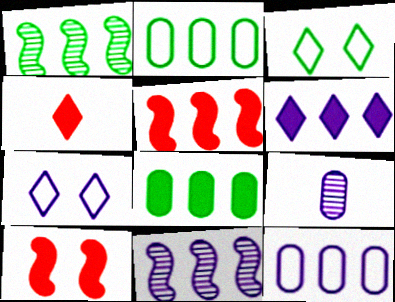[[3, 5, 9], 
[5, 6, 8], 
[6, 11, 12]]